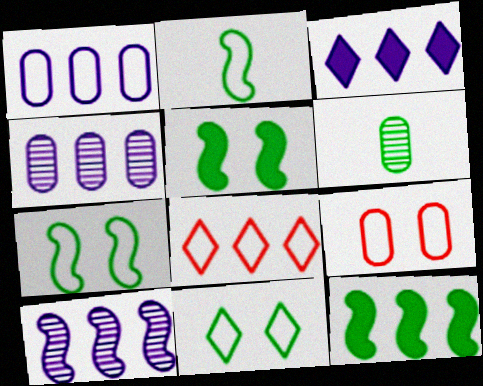[[1, 3, 10], 
[4, 8, 12], 
[6, 11, 12]]